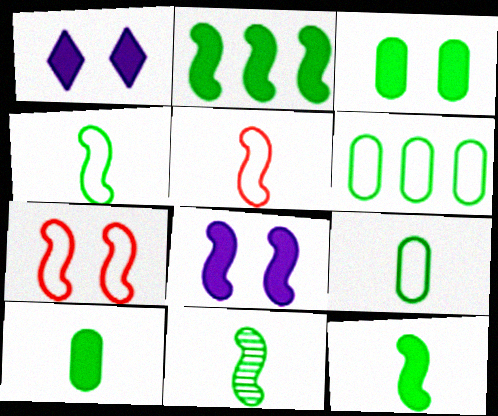[[4, 11, 12]]